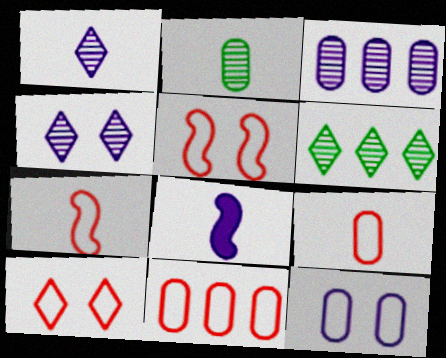[[7, 10, 11]]